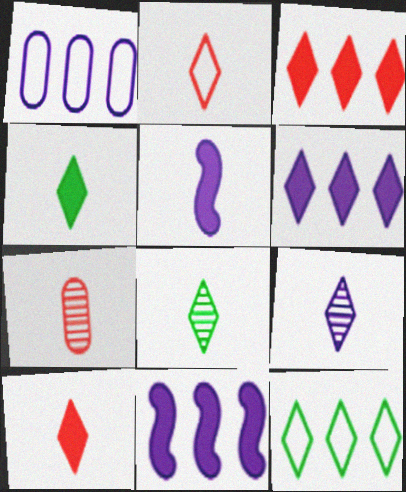[[2, 4, 9]]